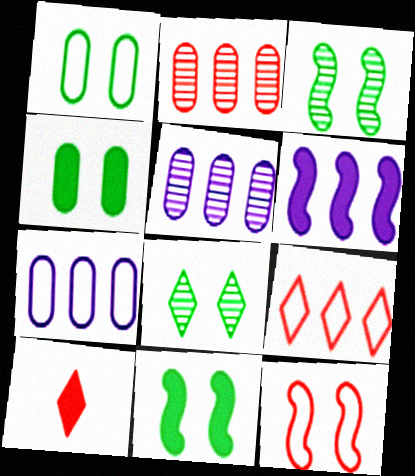[[1, 8, 11], 
[2, 10, 12], 
[3, 7, 10], 
[4, 6, 10]]